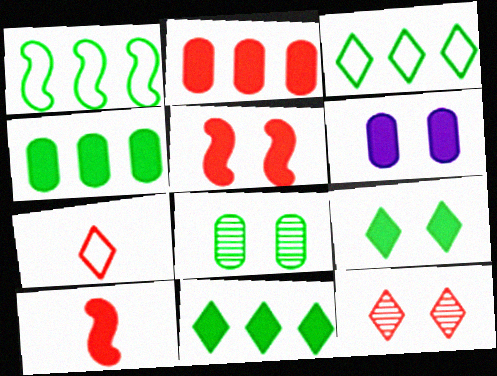[[5, 6, 9], 
[6, 10, 11]]